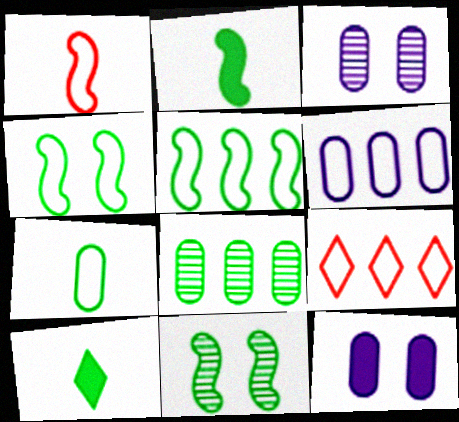[[2, 3, 9], 
[2, 5, 11], 
[4, 8, 10], 
[5, 6, 9]]